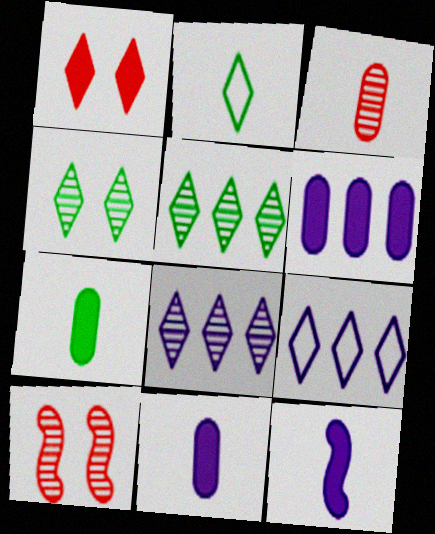[[1, 2, 8], 
[2, 3, 12], 
[2, 6, 10], 
[7, 9, 10]]